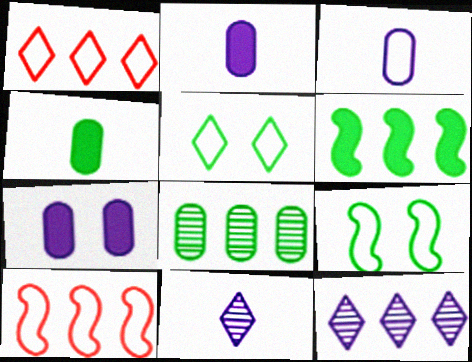[[1, 3, 9], 
[3, 5, 10]]